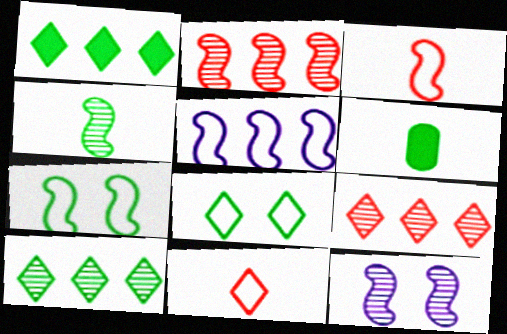[[2, 4, 12], 
[3, 5, 7], 
[6, 7, 10]]